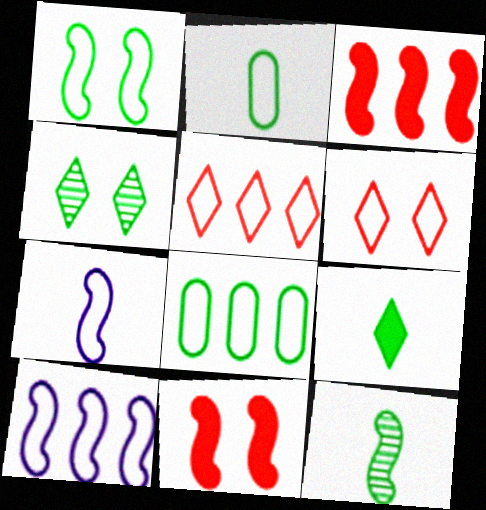[[2, 6, 10], 
[2, 9, 12], 
[5, 8, 10], 
[6, 7, 8], 
[10, 11, 12]]